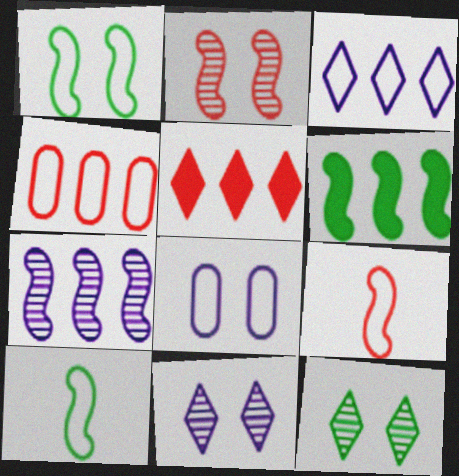[]